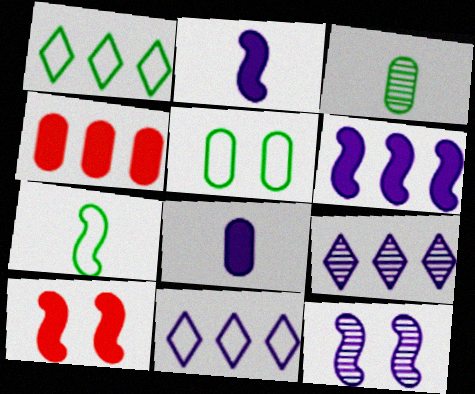[[1, 5, 7], 
[3, 10, 11], 
[8, 11, 12]]